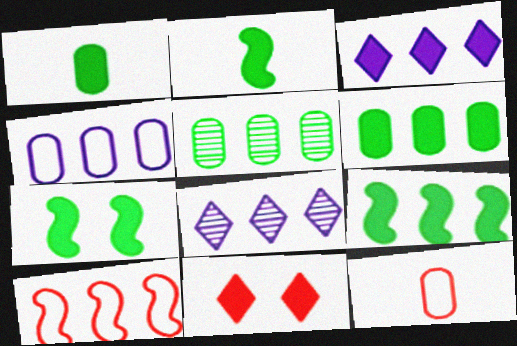[[2, 7, 9], 
[3, 5, 10], 
[6, 8, 10], 
[7, 8, 12]]